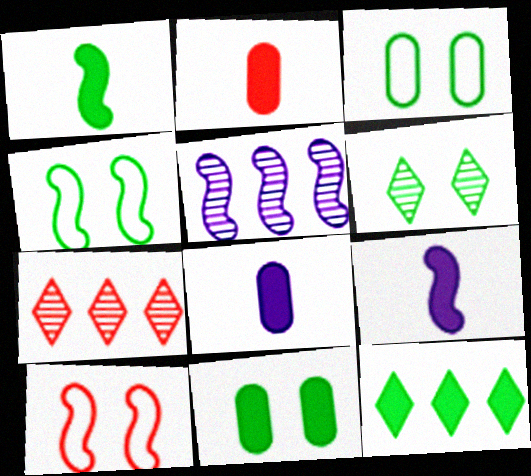[[1, 5, 10], 
[1, 11, 12], 
[2, 7, 10], 
[3, 7, 9], 
[4, 6, 11], 
[4, 7, 8]]